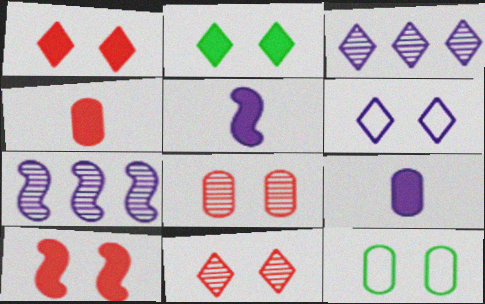[[2, 6, 11], 
[6, 7, 9]]